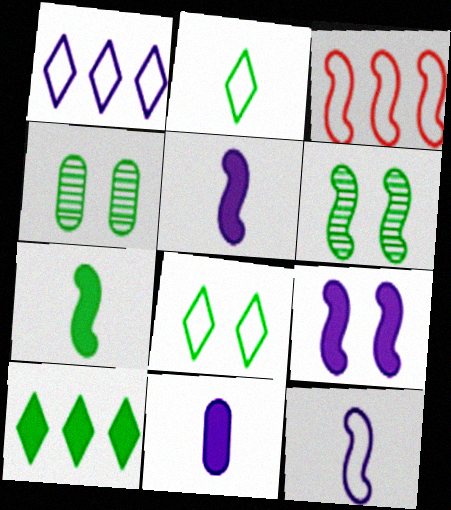[[3, 5, 6]]